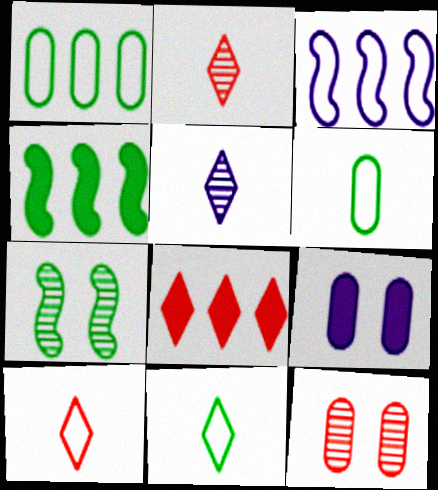[[3, 5, 9]]